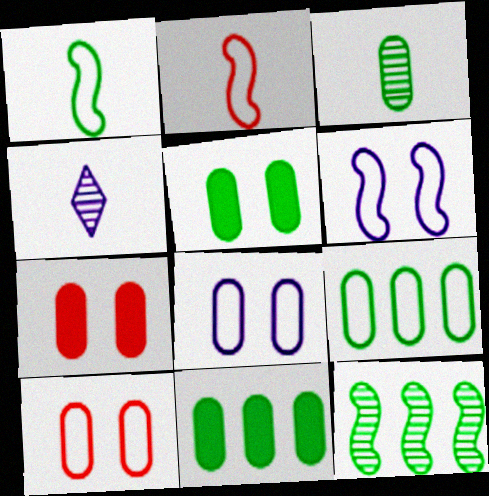[[3, 5, 9]]